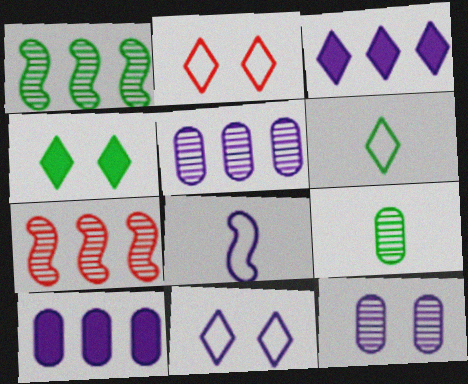[[3, 8, 12]]